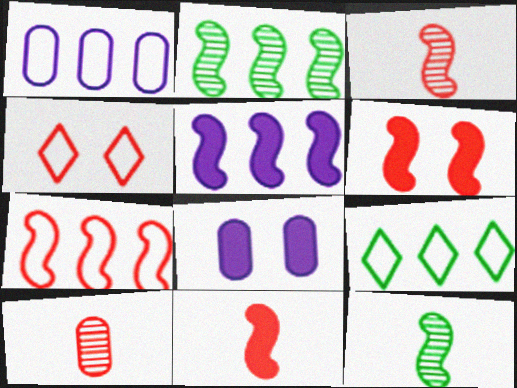[[1, 7, 9], 
[2, 5, 7], 
[3, 6, 7], 
[3, 8, 9]]